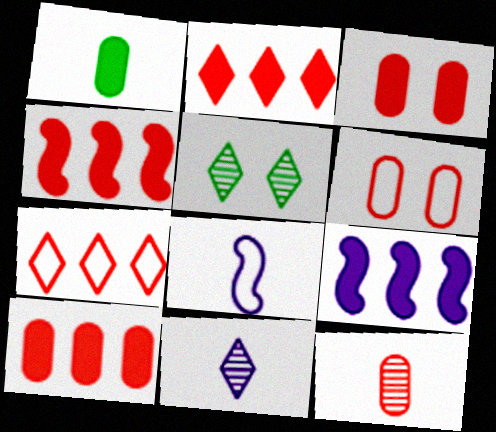[[2, 4, 10], 
[5, 8, 10], 
[6, 10, 12]]